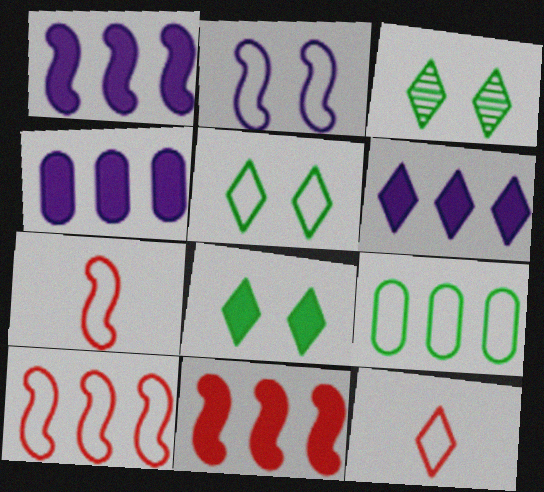[[1, 4, 6], 
[2, 9, 12], 
[3, 4, 7], 
[3, 5, 8], 
[3, 6, 12]]